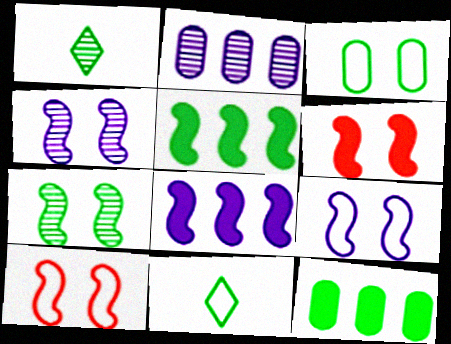[[1, 3, 5], 
[2, 6, 11], 
[6, 7, 9], 
[7, 11, 12]]